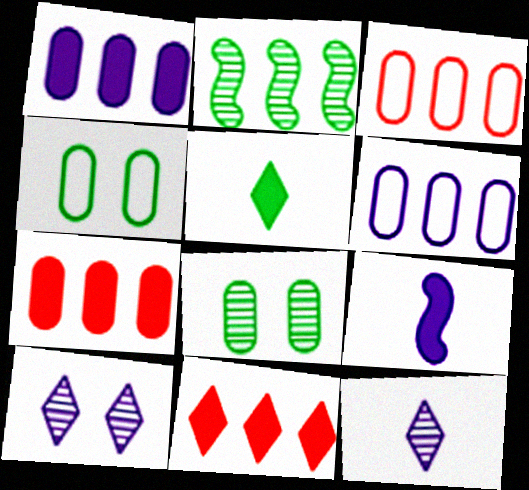[[2, 4, 5], 
[2, 6, 11], 
[6, 9, 10]]